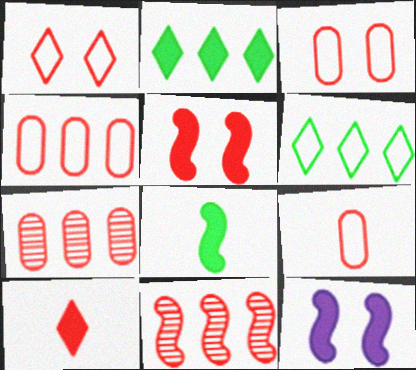[[3, 4, 9], 
[3, 10, 11]]